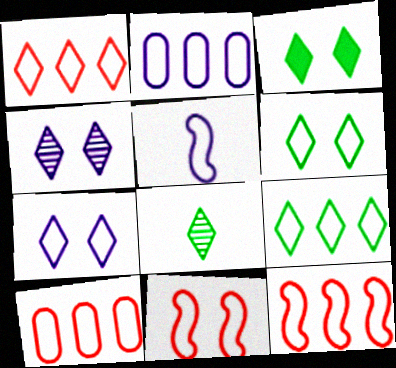[[1, 10, 12], 
[2, 5, 7], 
[2, 9, 12], 
[3, 8, 9], 
[5, 6, 10]]